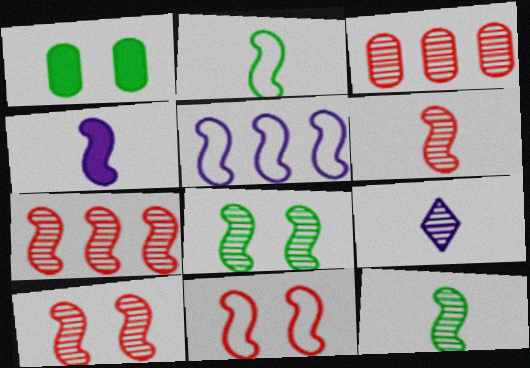[[2, 4, 6], 
[2, 5, 11], 
[3, 8, 9], 
[6, 7, 10]]